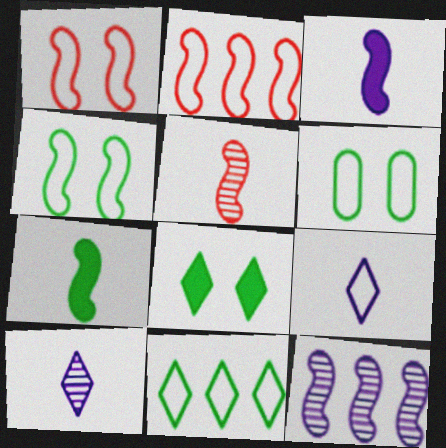[[1, 7, 12], 
[2, 6, 9]]